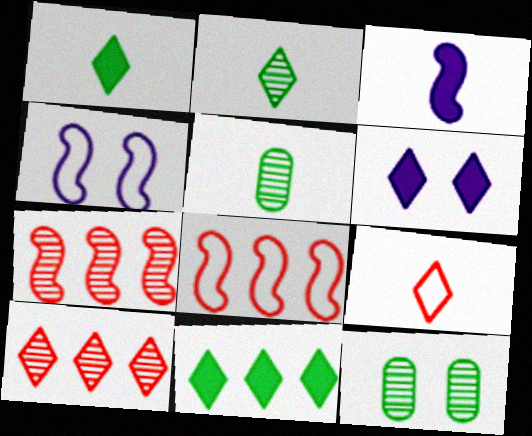[[3, 5, 9], 
[5, 6, 8]]